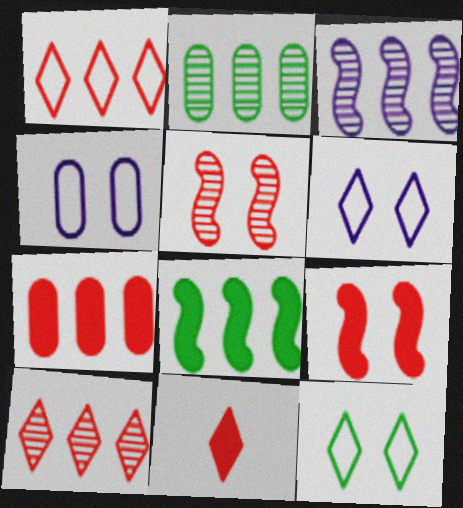[[2, 3, 10], 
[7, 9, 11]]